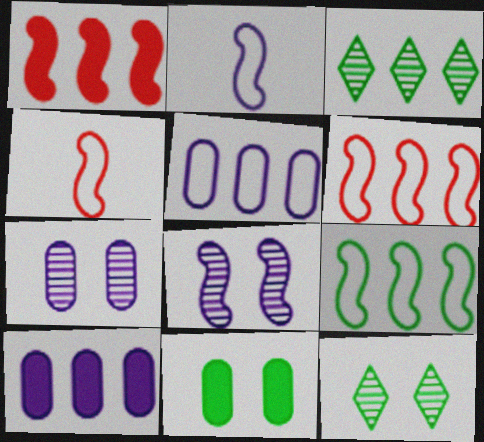[[1, 3, 5], 
[3, 6, 10], 
[4, 10, 12]]